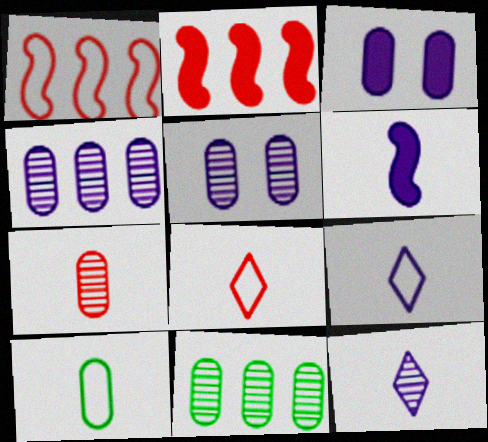[[5, 7, 11]]